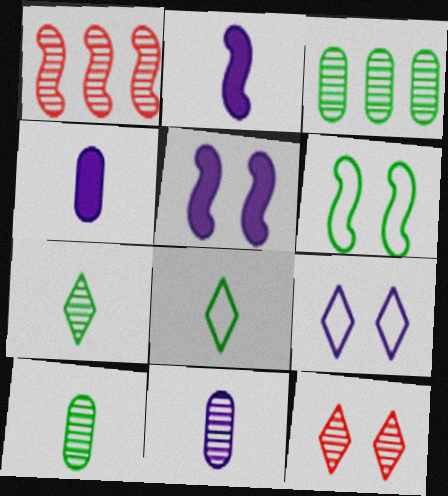[[1, 2, 6]]